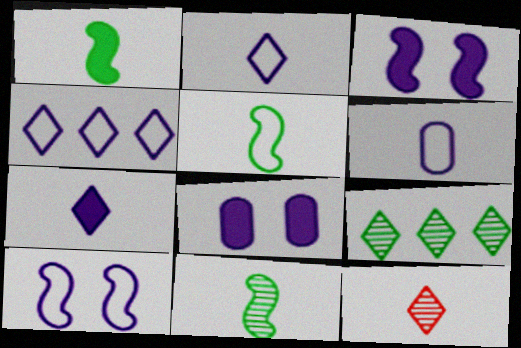[[1, 5, 11], 
[1, 6, 12], 
[4, 6, 10]]